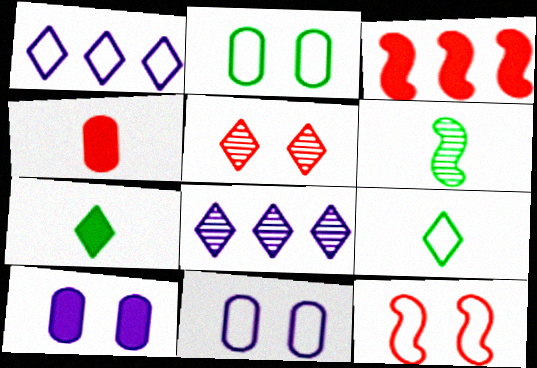[[1, 5, 7], 
[3, 7, 10]]